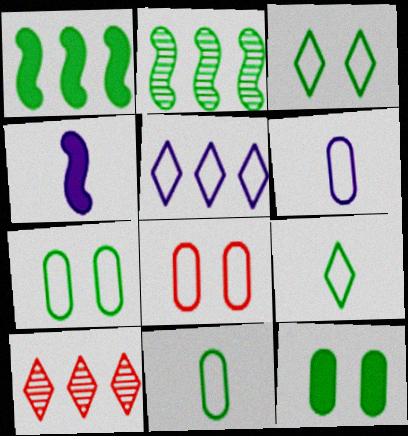[[2, 9, 12], 
[4, 7, 10]]